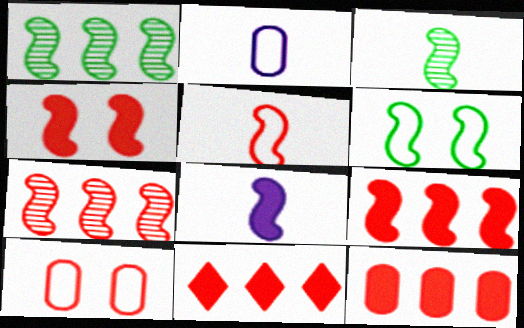[[3, 5, 8], 
[4, 5, 7], 
[6, 7, 8], 
[9, 11, 12]]